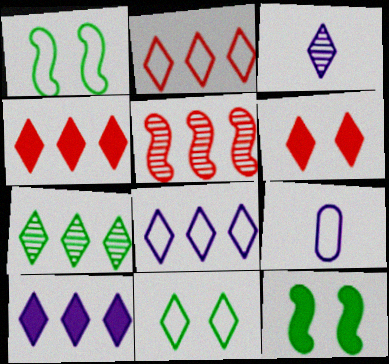[[1, 2, 9], 
[2, 7, 10], 
[3, 4, 11], 
[4, 7, 8]]